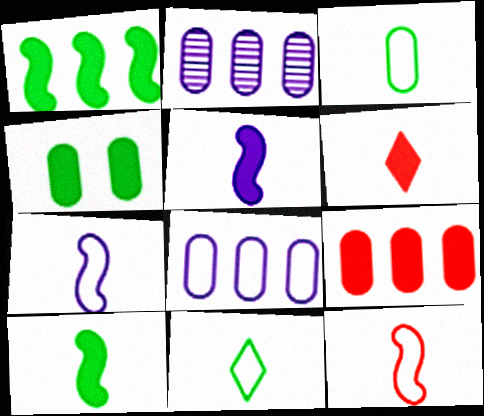[]